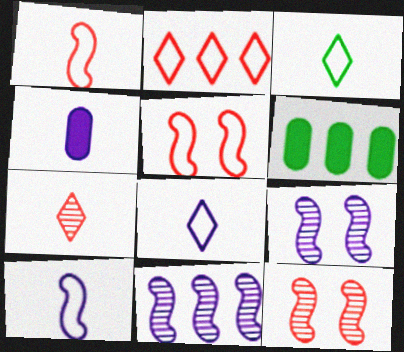[[2, 6, 11], 
[6, 8, 12]]